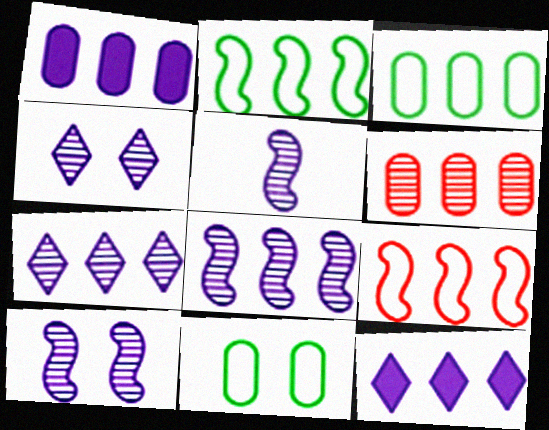[[1, 3, 6], 
[2, 6, 12], 
[5, 8, 10]]